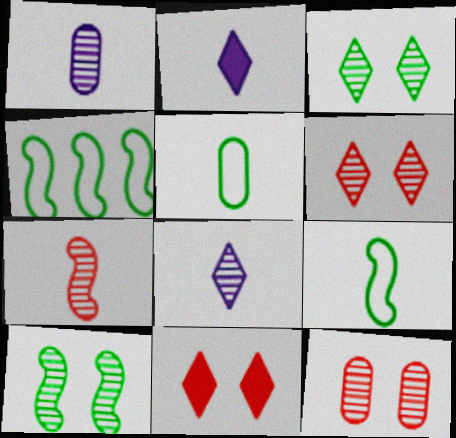[[1, 4, 11], 
[2, 4, 12], 
[2, 5, 7]]